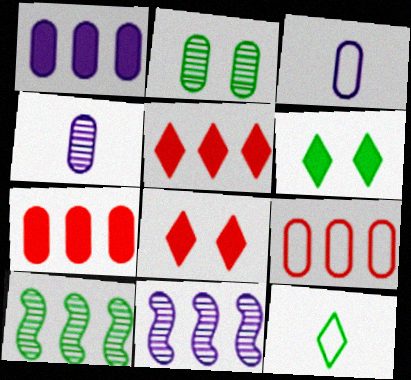[[2, 3, 7], 
[3, 8, 10]]